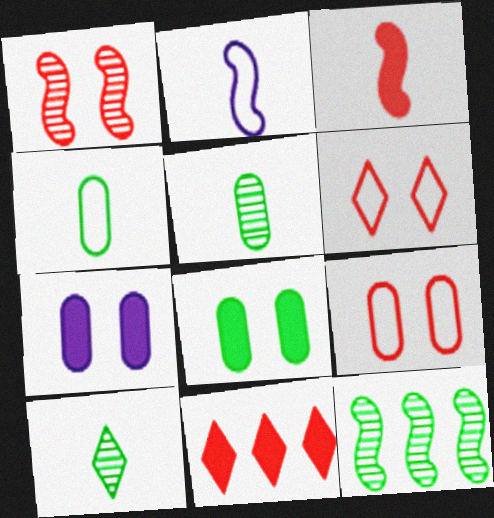[]